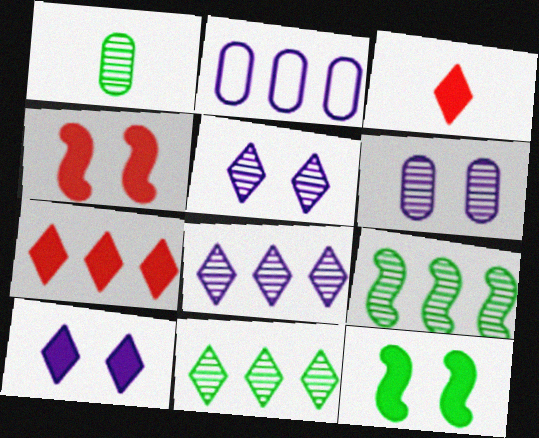[[2, 7, 9]]